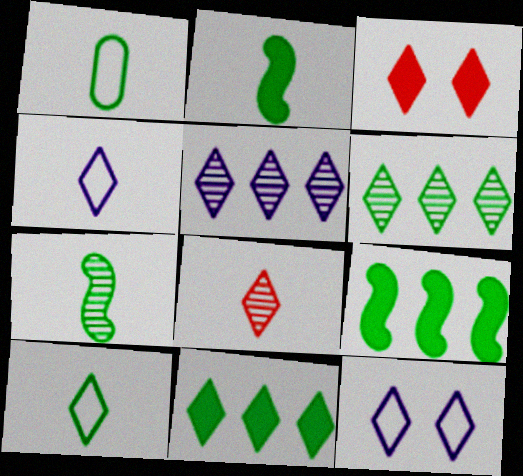[[3, 4, 6], 
[3, 5, 10], 
[8, 11, 12]]